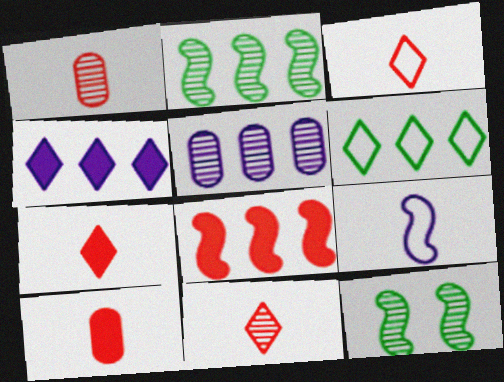[[3, 7, 11], 
[5, 6, 8], 
[5, 11, 12], 
[8, 9, 12]]